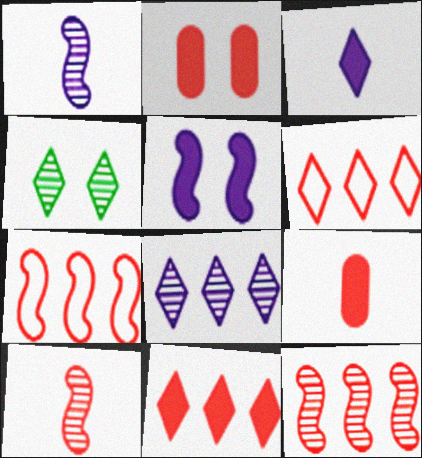[[2, 6, 10], 
[3, 4, 6]]